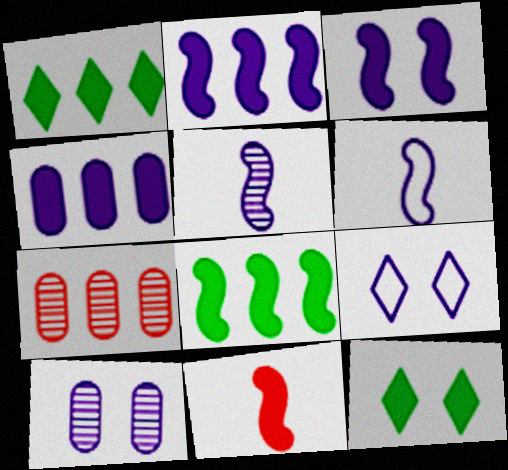[[3, 8, 11], 
[3, 9, 10], 
[4, 5, 9], 
[4, 11, 12], 
[6, 7, 12]]